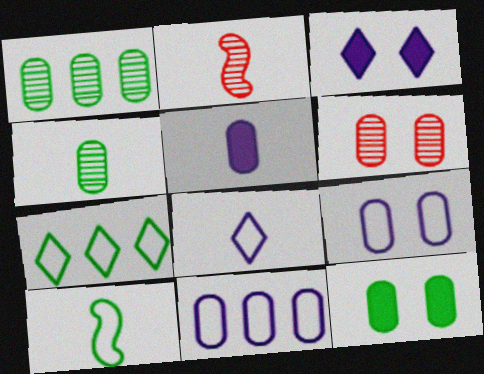[[6, 9, 12]]